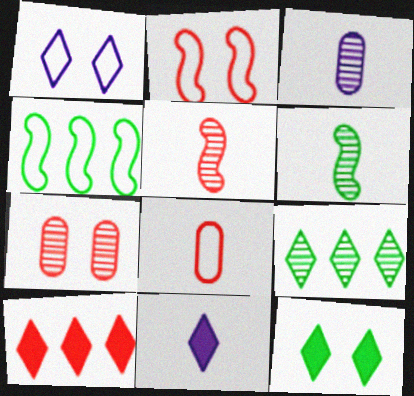[[1, 4, 8], 
[4, 7, 11], 
[6, 8, 11], 
[10, 11, 12]]